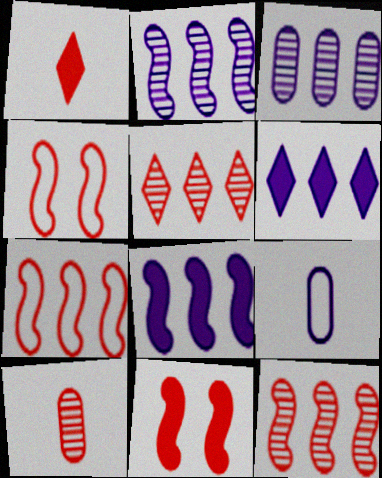[]